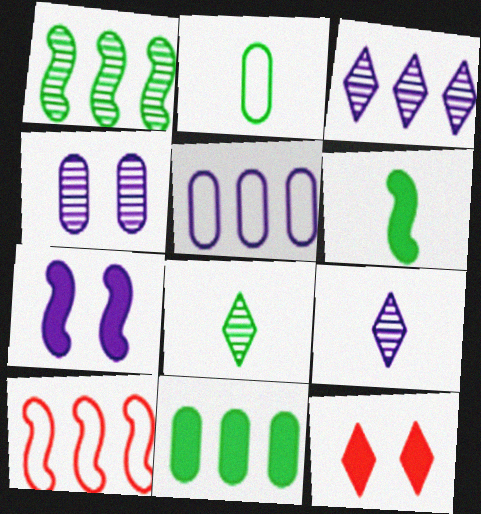[[2, 6, 8], 
[3, 10, 11], 
[5, 7, 9]]